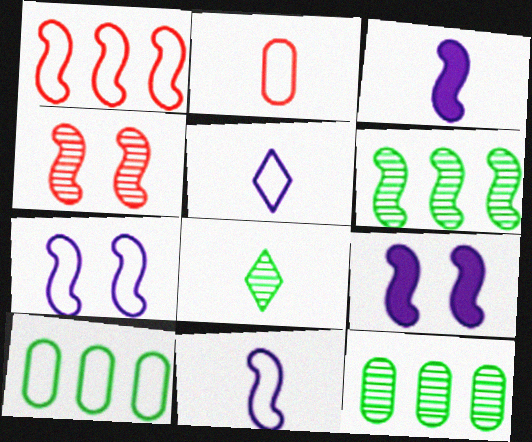[[2, 3, 8]]